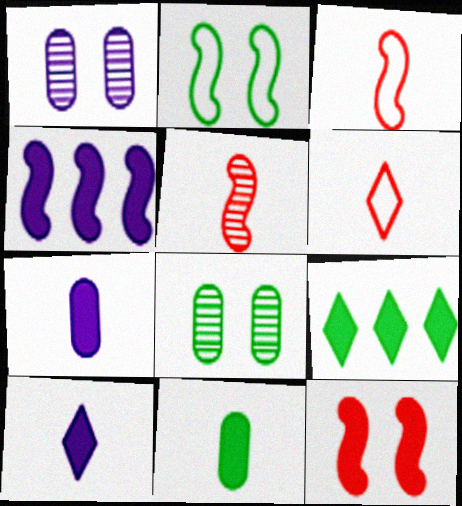[[1, 3, 9], 
[2, 4, 5], 
[4, 6, 8], 
[7, 9, 12]]